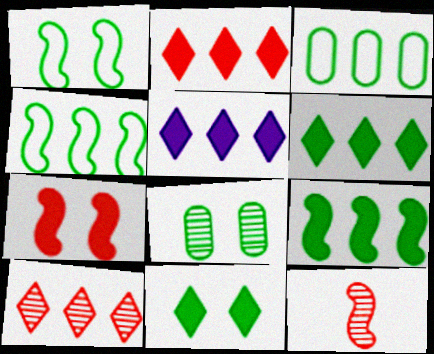[[1, 8, 11], 
[2, 5, 6]]